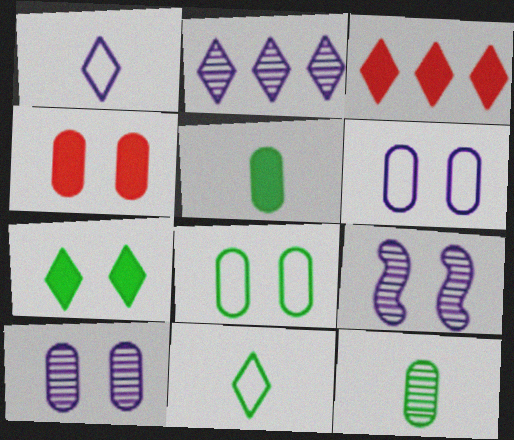[[4, 8, 10]]